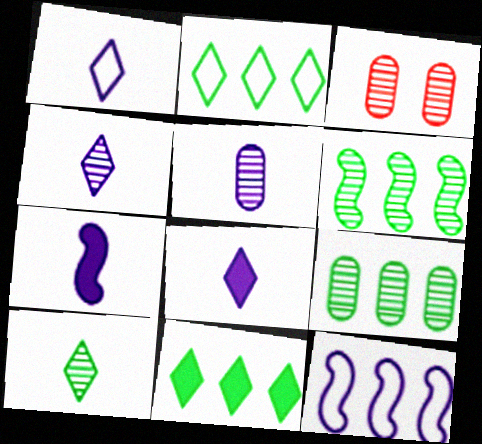[[1, 4, 8], 
[1, 5, 7], 
[2, 3, 7], 
[3, 4, 6], 
[3, 5, 9]]